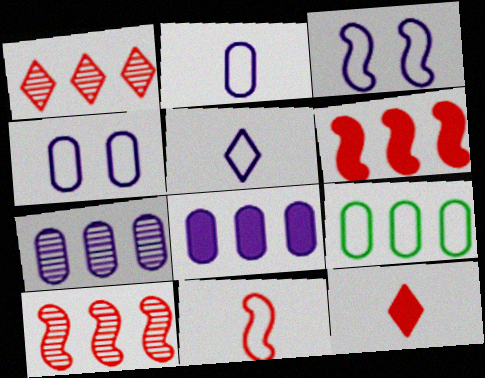[]